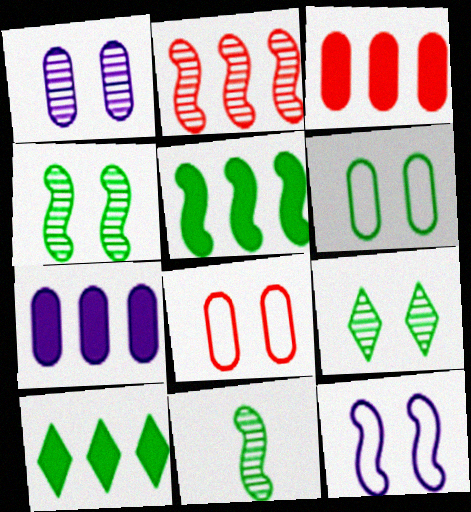[[6, 10, 11]]